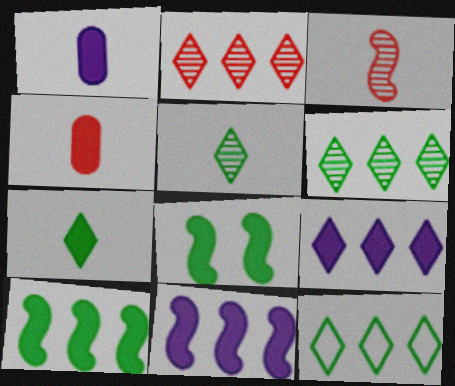[[2, 9, 12], 
[4, 8, 9]]